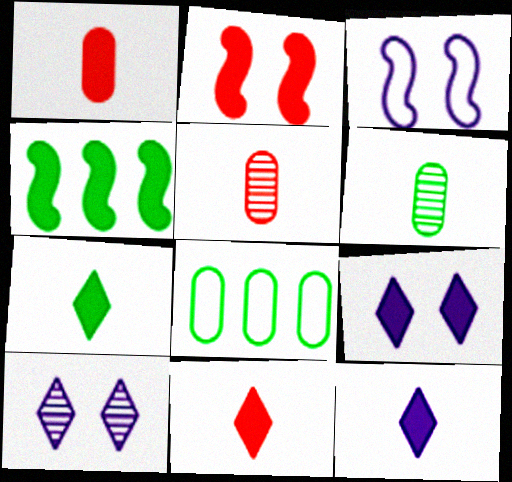[[1, 4, 9], 
[7, 11, 12]]